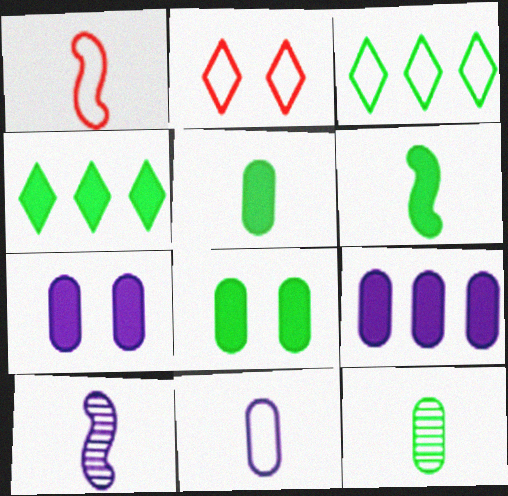[[1, 6, 10], 
[4, 6, 8]]